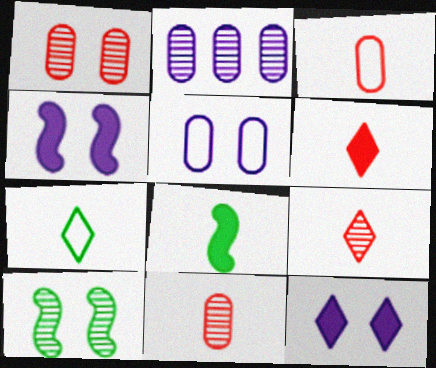[[2, 9, 10]]